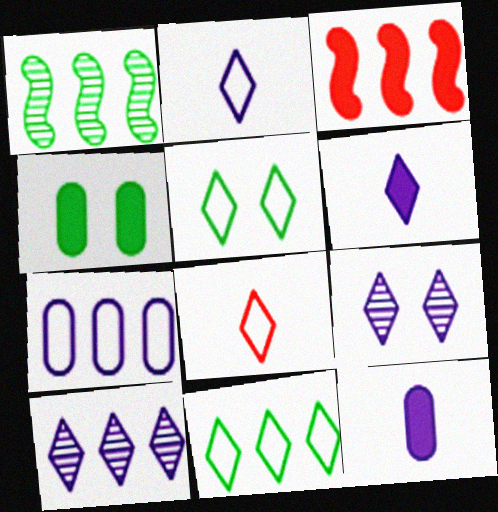[[3, 4, 6]]